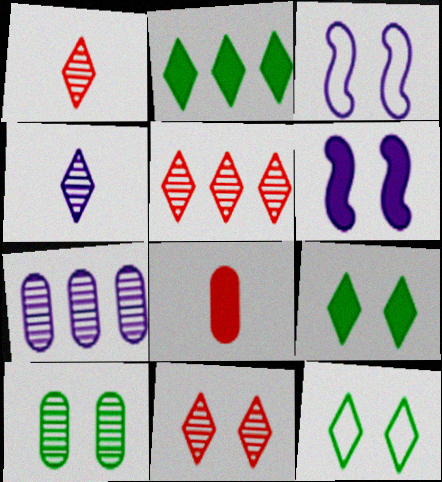[[1, 5, 11], 
[2, 6, 8]]